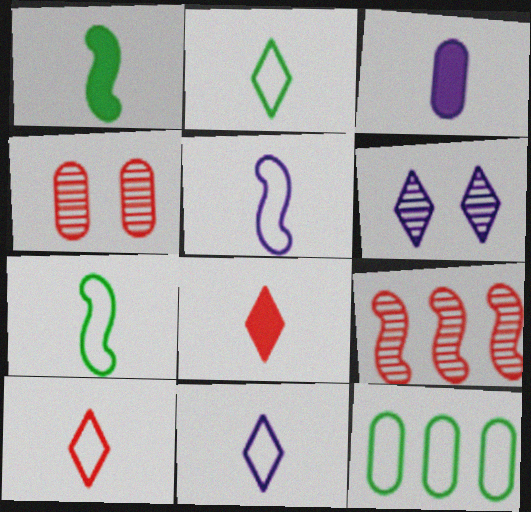[[1, 3, 8], 
[2, 10, 11], 
[3, 4, 12]]